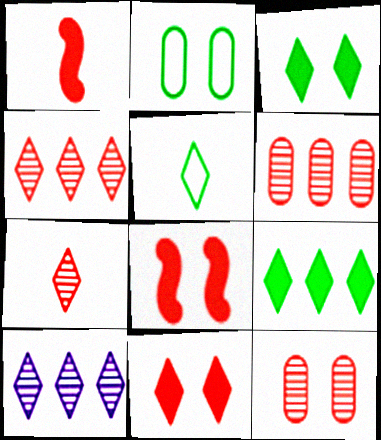[[1, 2, 10], 
[5, 10, 11]]